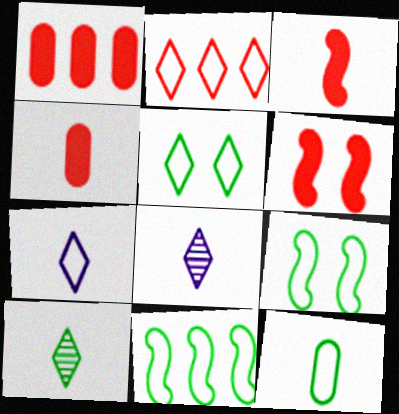[[1, 8, 9], 
[2, 5, 7], 
[3, 8, 12], 
[5, 11, 12]]